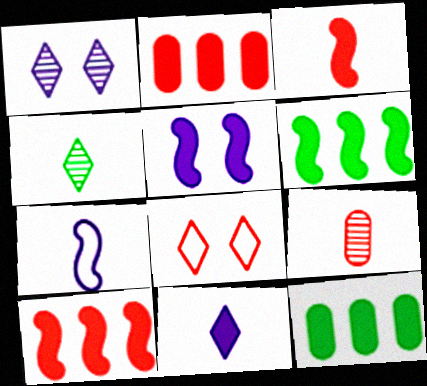[[3, 5, 6], 
[8, 9, 10]]